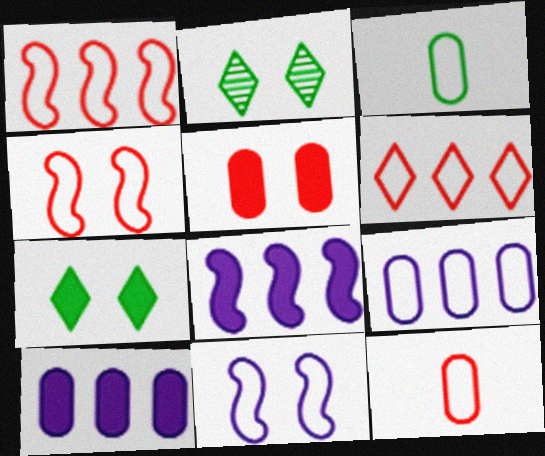[[2, 5, 11], 
[2, 8, 12], 
[3, 6, 11], 
[4, 6, 12]]